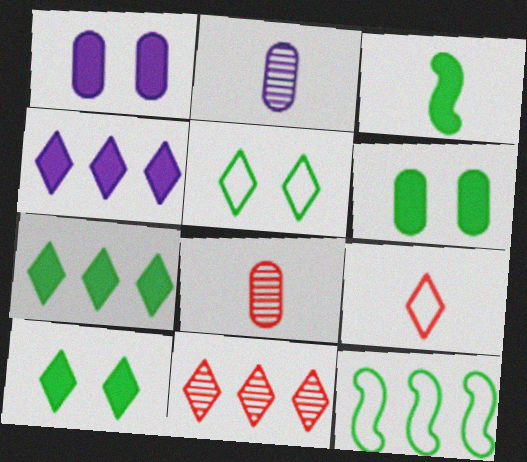[[2, 3, 9], 
[3, 6, 7]]